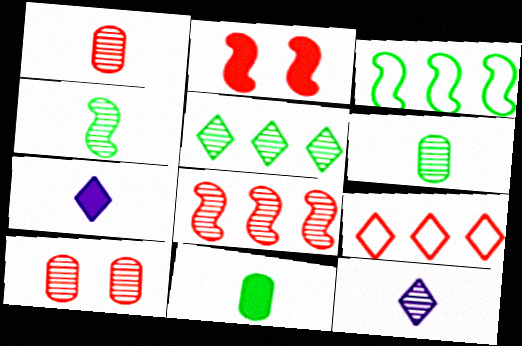[[1, 2, 9], 
[1, 4, 12], 
[3, 7, 10]]